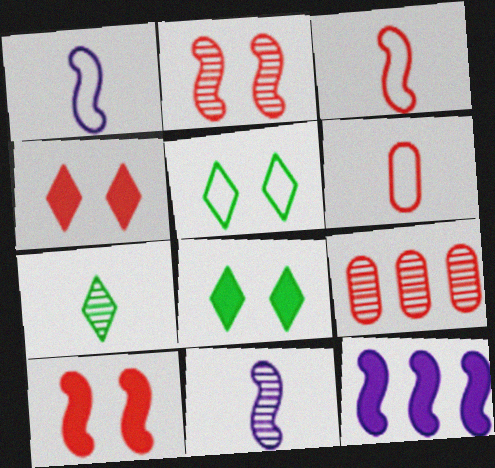[[1, 8, 9], 
[3, 4, 9]]